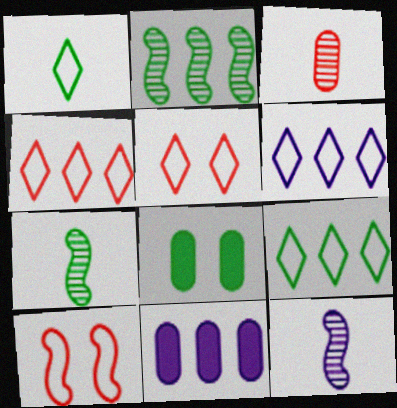[[1, 2, 8], 
[1, 5, 6], 
[2, 4, 11], 
[4, 6, 9], 
[4, 8, 12], 
[5, 7, 11], 
[7, 8, 9]]